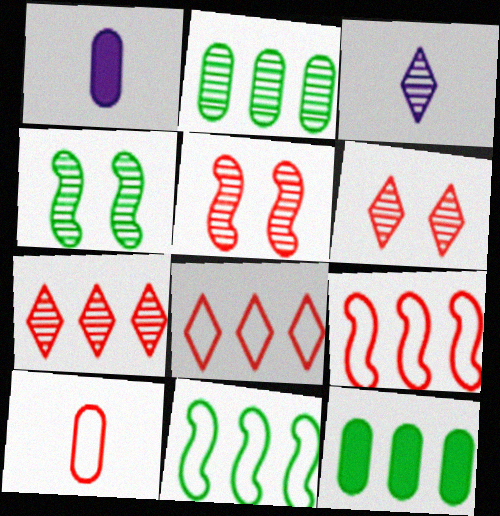[[1, 4, 8], 
[1, 6, 11], 
[2, 3, 5]]